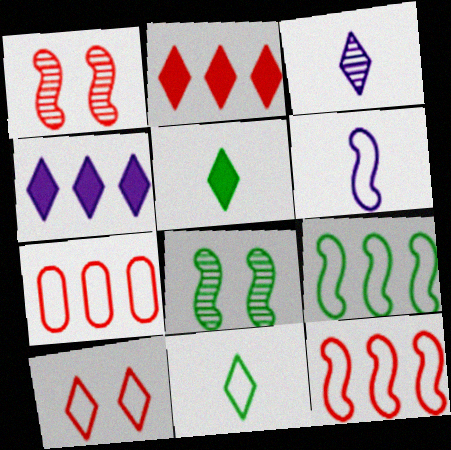[]